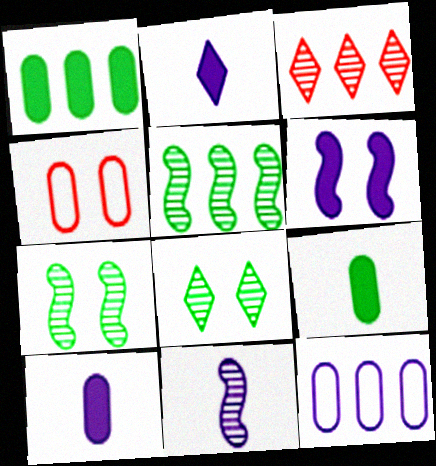[[2, 4, 5], 
[4, 6, 8]]